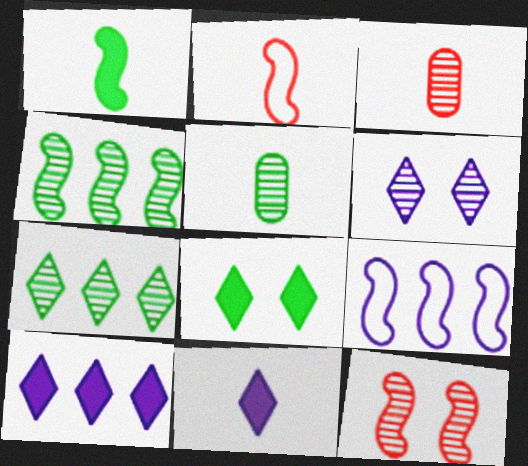[[1, 9, 12], 
[2, 5, 11], 
[3, 4, 6], 
[3, 8, 9]]